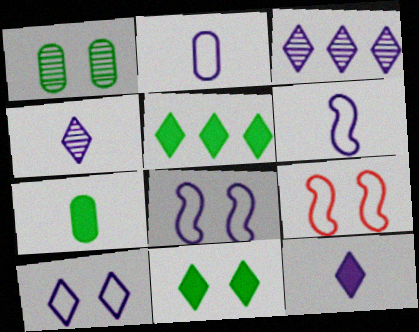[[3, 7, 9], 
[3, 10, 12]]